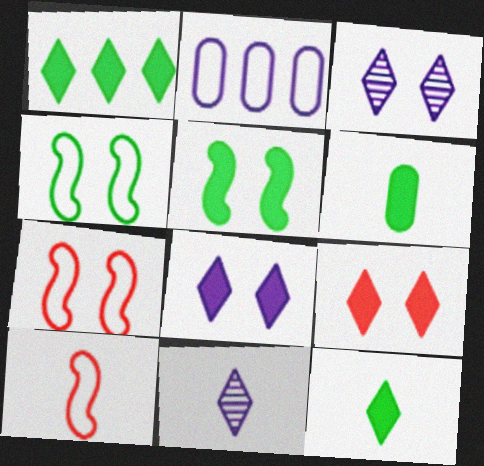[[1, 5, 6], 
[6, 10, 11]]